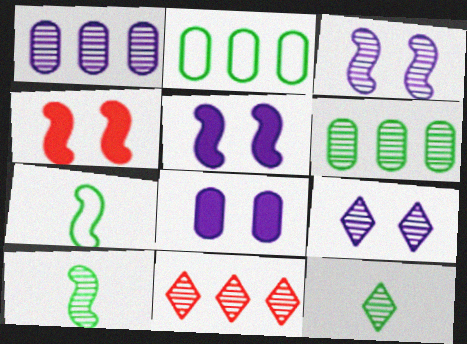[[7, 8, 11], 
[9, 11, 12]]